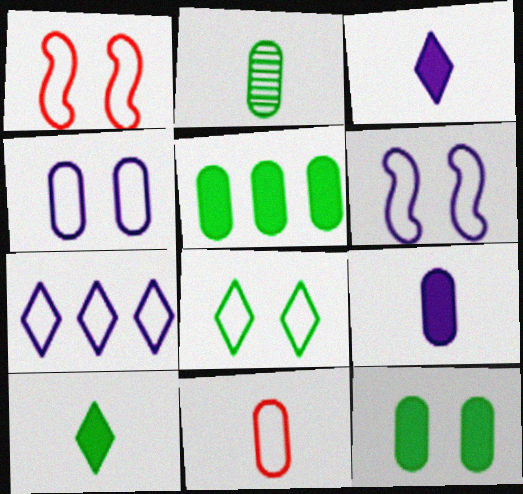[[1, 4, 8], 
[2, 9, 11]]